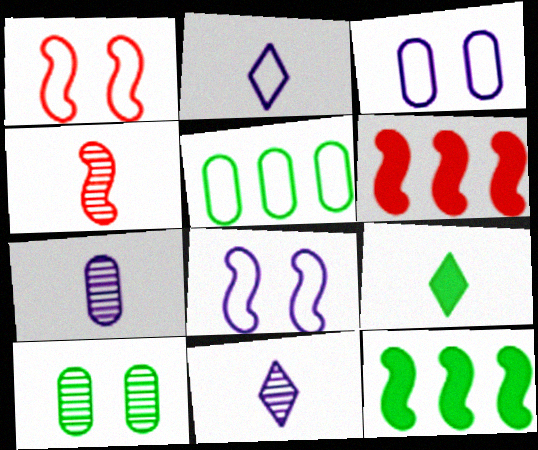[[1, 2, 5], 
[1, 4, 6], 
[2, 6, 10], 
[4, 8, 12]]